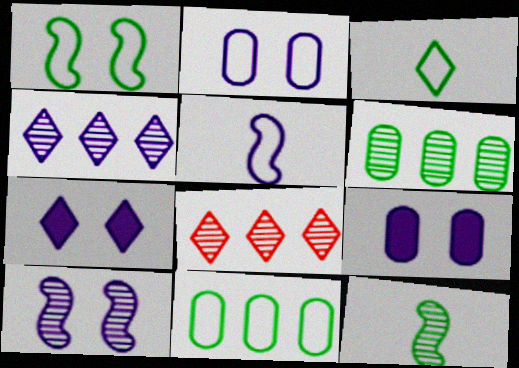[[1, 3, 11], 
[2, 7, 10], 
[3, 7, 8], 
[4, 5, 9]]